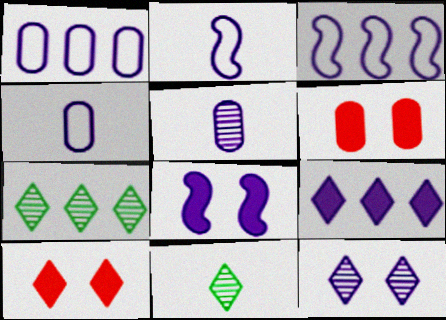[[2, 6, 7], 
[3, 6, 11]]